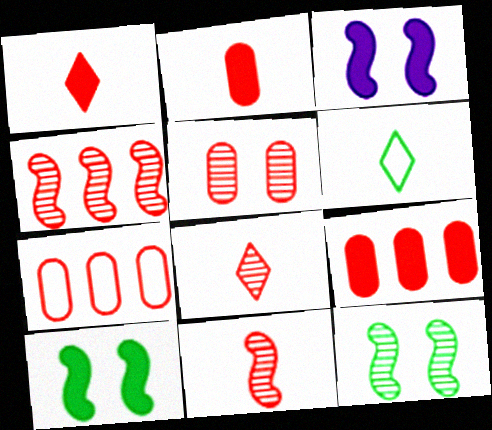[[2, 5, 7], 
[4, 5, 8]]